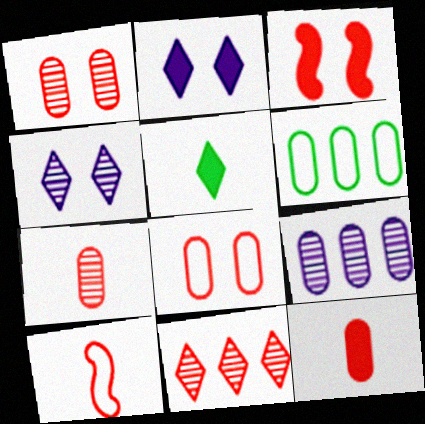[]